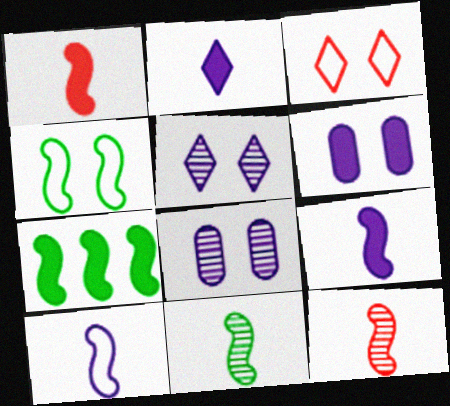[[1, 10, 11], 
[4, 7, 11]]